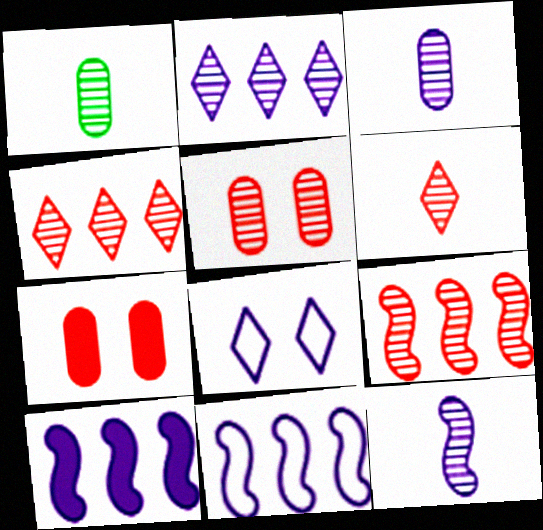[[1, 6, 12], 
[3, 8, 10], 
[5, 6, 9]]